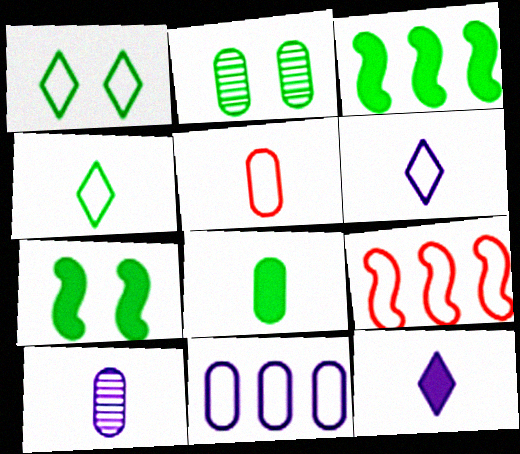[[1, 2, 7], 
[2, 3, 4], 
[2, 9, 12], 
[5, 8, 10]]